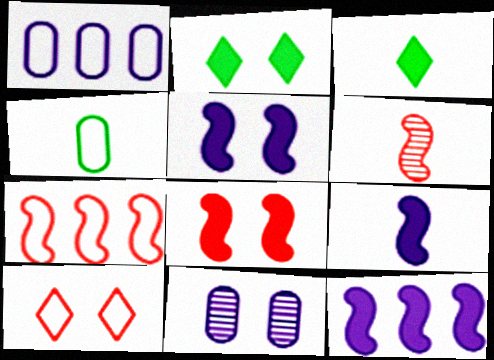[[1, 2, 6], 
[3, 7, 11], 
[5, 9, 12], 
[6, 7, 8]]